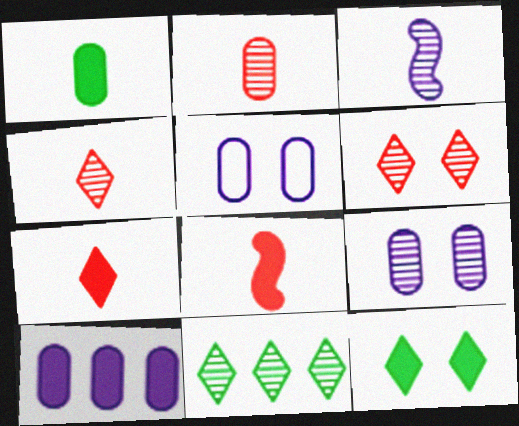[[5, 8, 11], 
[8, 10, 12]]